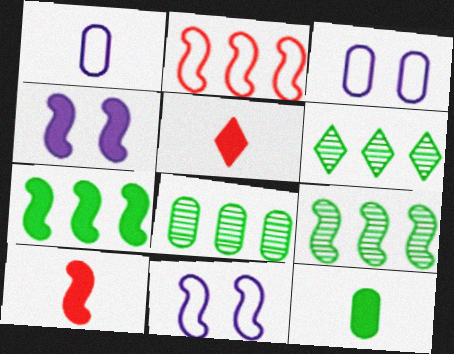[[3, 5, 9], 
[3, 6, 10], 
[4, 7, 10], 
[5, 8, 11], 
[6, 8, 9], 
[9, 10, 11]]